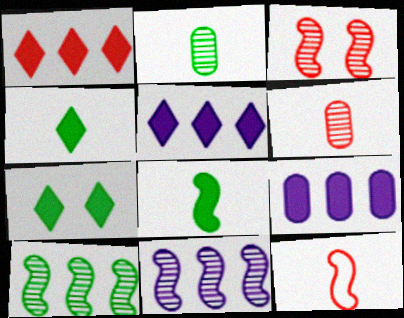[]